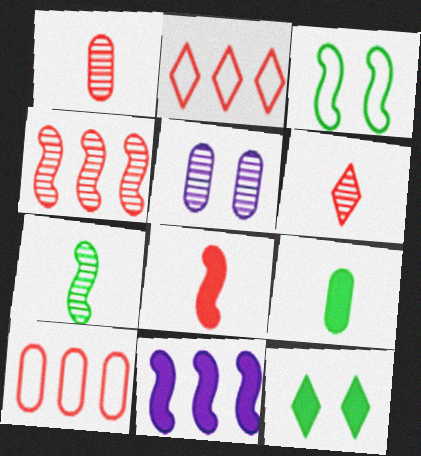[[5, 9, 10]]